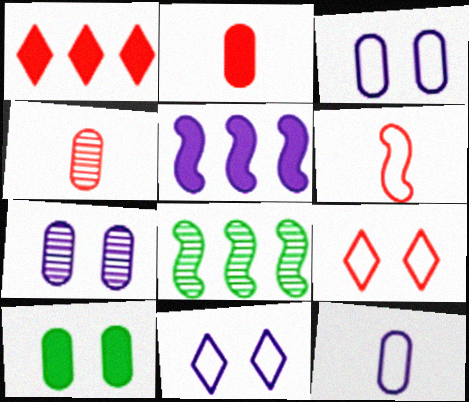[[2, 8, 11]]